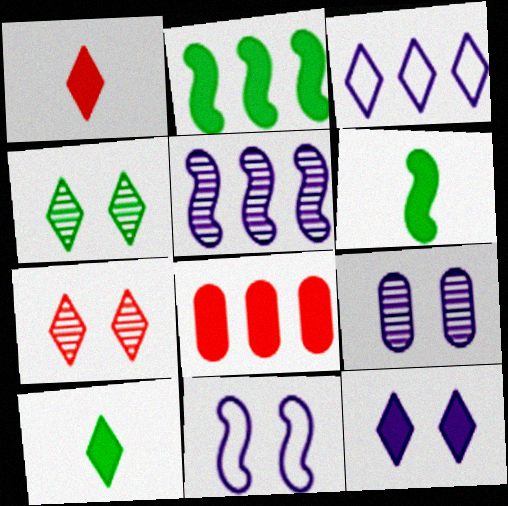[[1, 3, 4], 
[3, 7, 10], 
[6, 8, 12], 
[9, 11, 12]]